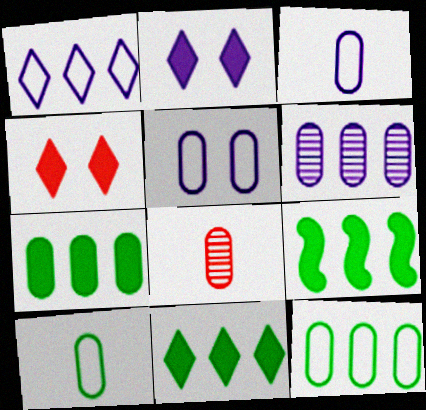[[5, 7, 8], 
[7, 9, 11]]